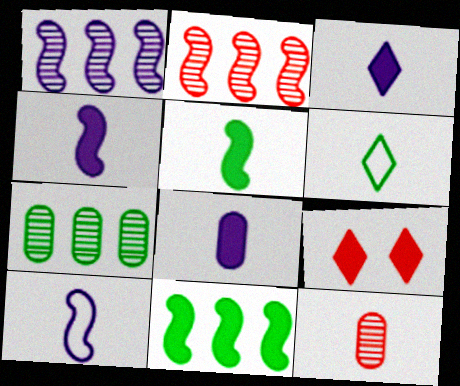[[3, 4, 8], 
[4, 6, 12], 
[7, 9, 10], 
[8, 9, 11]]